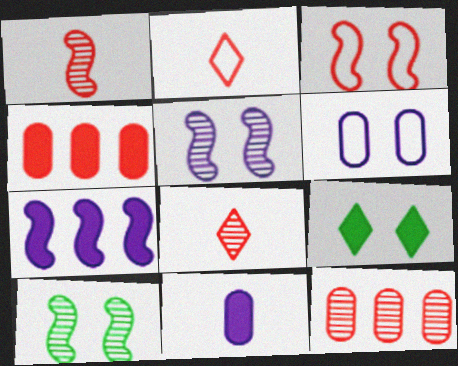[[3, 4, 8]]